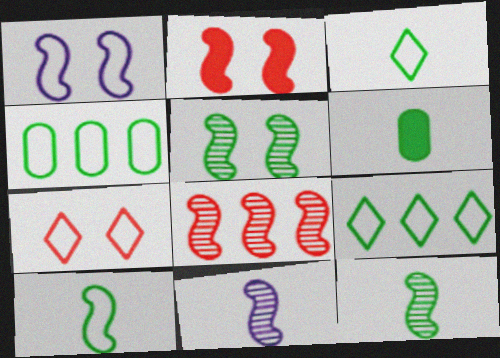[[1, 2, 5], 
[3, 6, 12], 
[5, 6, 9], 
[5, 8, 11]]